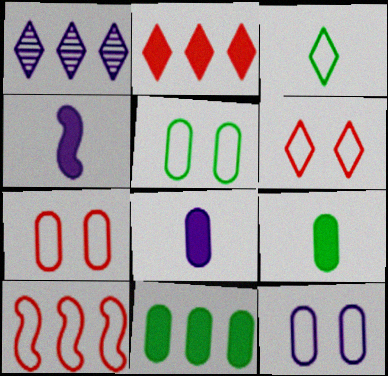[[1, 4, 12], 
[1, 10, 11], 
[3, 10, 12], 
[5, 7, 12]]